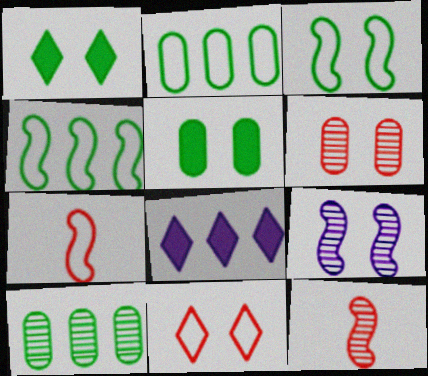[[5, 9, 11]]